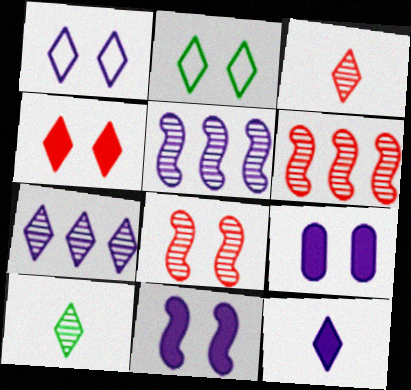[[1, 7, 12], 
[2, 8, 9]]